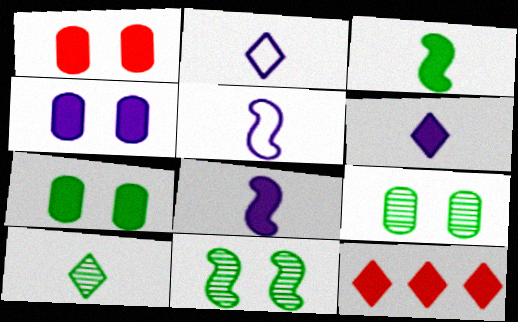[[1, 4, 7], 
[3, 4, 12], 
[5, 9, 12], 
[7, 8, 12]]